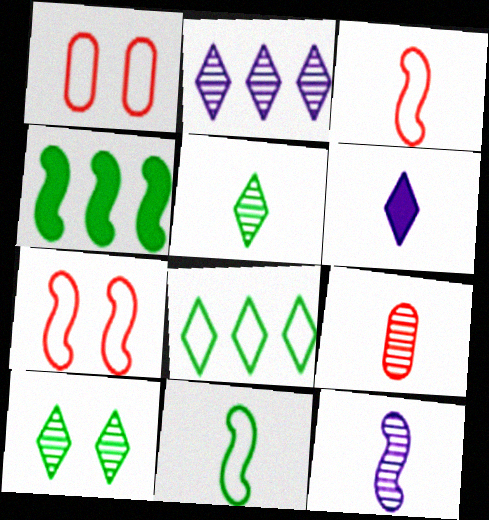[[4, 7, 12], 
[5, 9, 12], 
[6, 9, 11]]